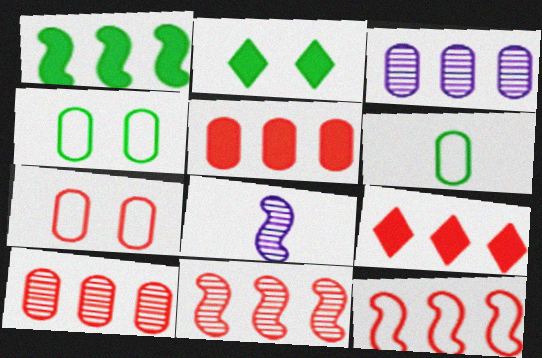[[4, 8, 9], 
[9, 10, 12]]